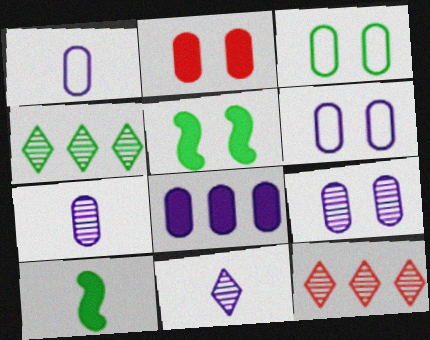[[1, 5, 12], 
[1, 8, 9], 
[2, 3, 9], 
[3, 4, 10], 
[6, 7, 8], 
[6, 10, 12]]